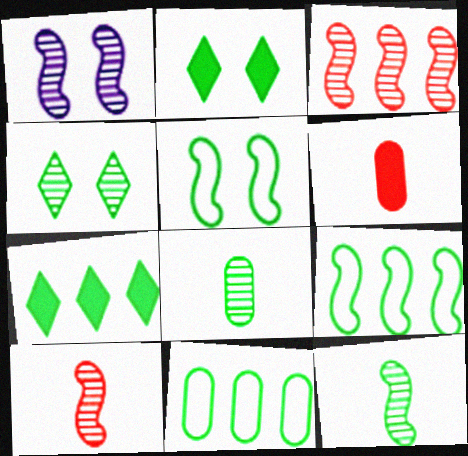[[1, 3, 12], 
[2, 8, 9], 
[2, 11, 12], 
[5, 7, 8]]